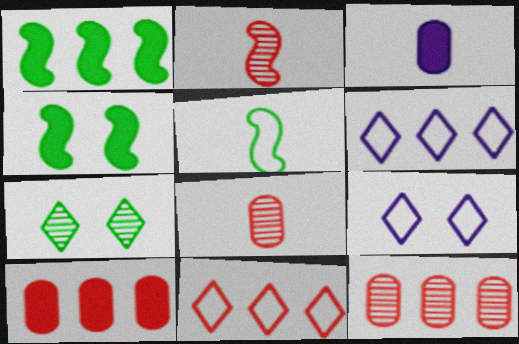[[1, 6, 12], 
[1, 8, 9], 
[4, 6, 8]]